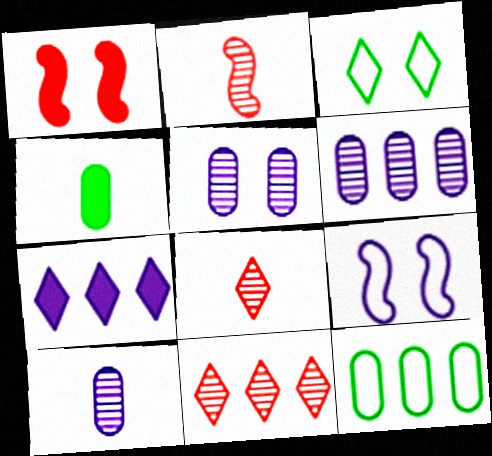[[1, 3, 5], 
[1, 4, 7], 
[3, 7, 8], 
[4, 9, 11], 
[5, 6, 10], 
[7, 9, 10]]